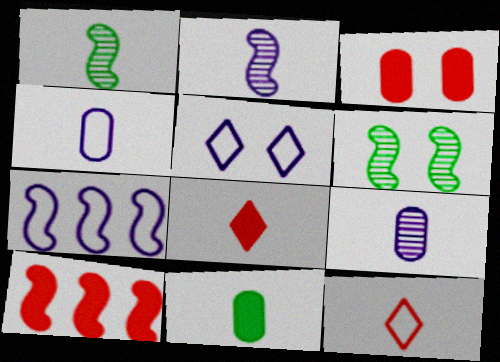[[1, 4, 8], 
[2, 11, 12], 
[3, 5, 6], 
[3, 8, 10], 
[4, 5, 7]]